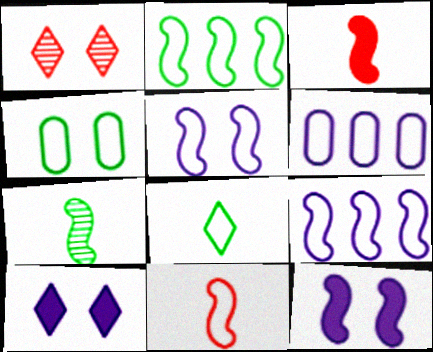[[1, 4, 12], 
[2, 4, 8], 
[2, 5, 11]]